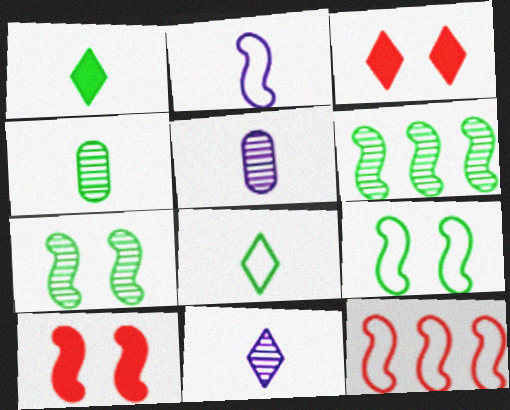[[2, 6, 10], 
[2, 9, 12]]